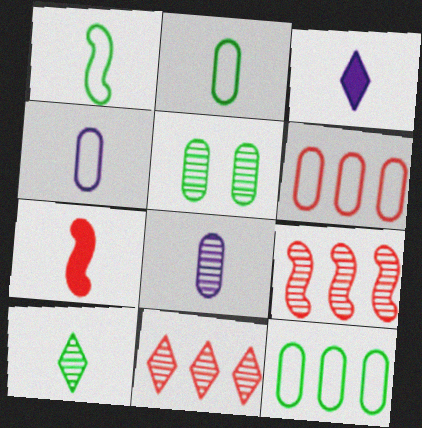[[4, 7, 10]]